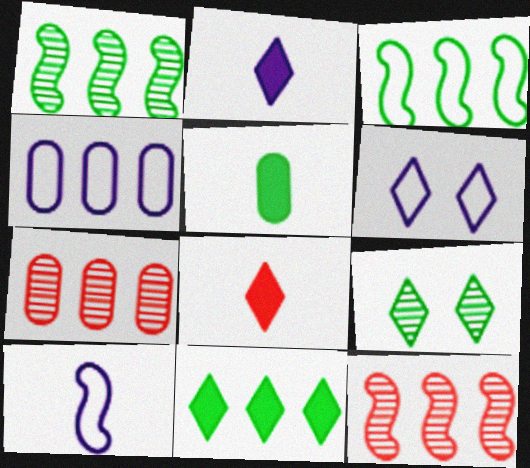[[3, 5, 9], 
[4, 6, 10], 
[4, 11, 12], 
[5, 6, 12]]